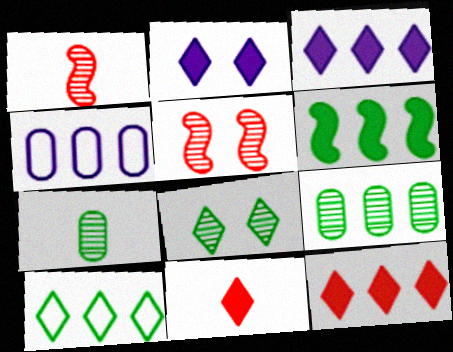[[6, 9, 10]]